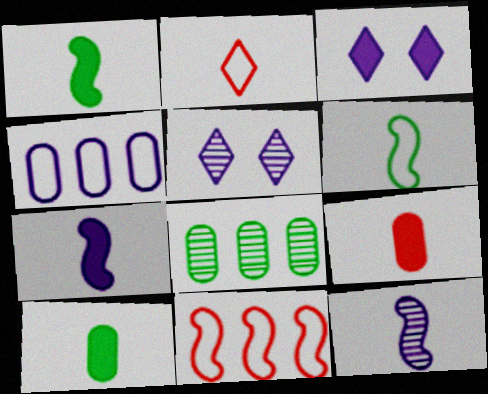[[2, 10, 12], 
[3, 4, 12], 
[4, 5, 7], 
[5, 10, 11]]